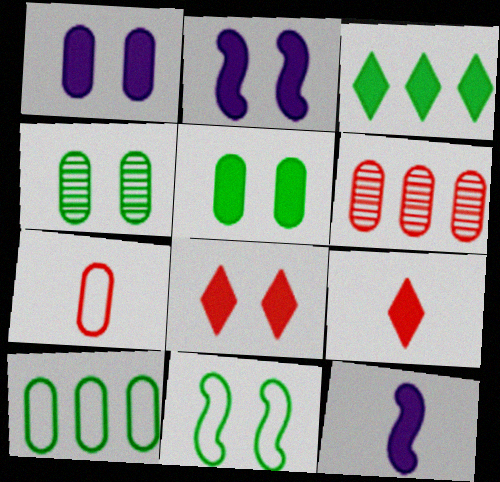[[2, 5, 8]]